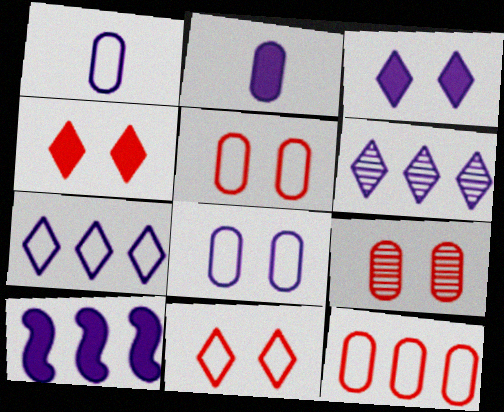[[2, 3, 10]]